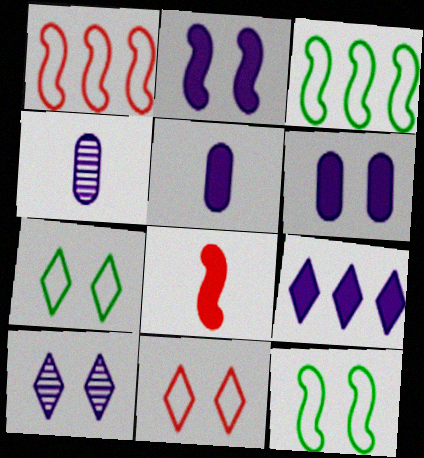[[2, 5, 9]]